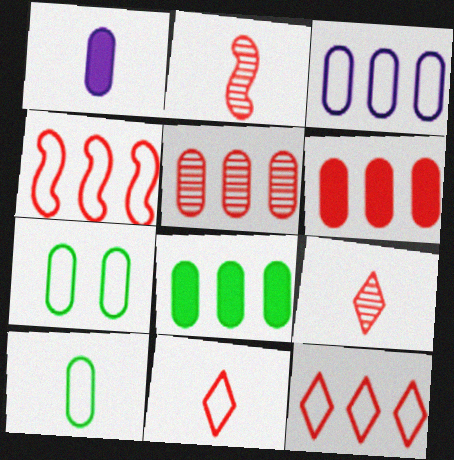[[1, 5, 7], 
[3, 5, 8]]